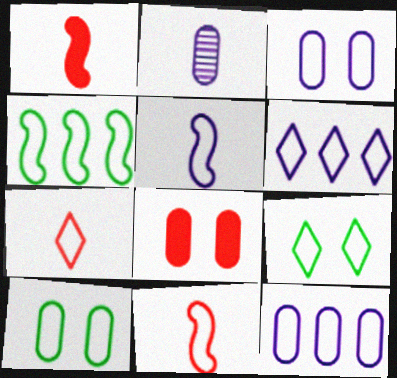[[3, 4, 7], 
[3, 5, 6], 
[6, 7, 9], 
[6, 10, 11], 
[9, 11, 12]]